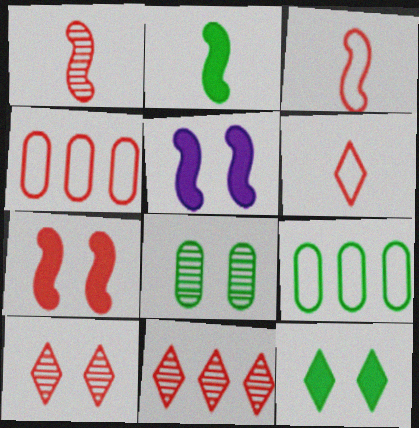[]